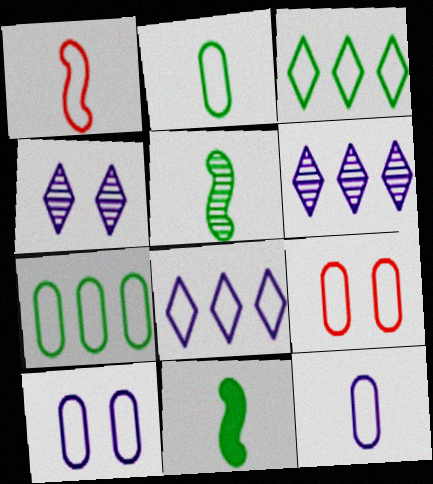[[1, 3, 10], 
[6, 9, 11], 
[7, 9, 12]]